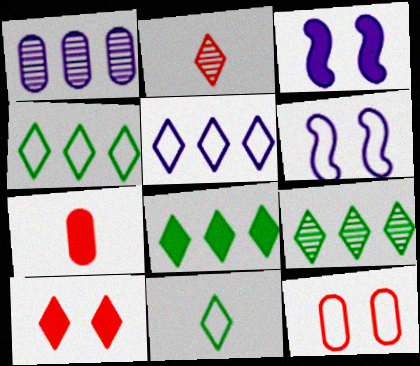[[3, 7, 8], 
[4, 8, 9], 
[6, 7, 9]]